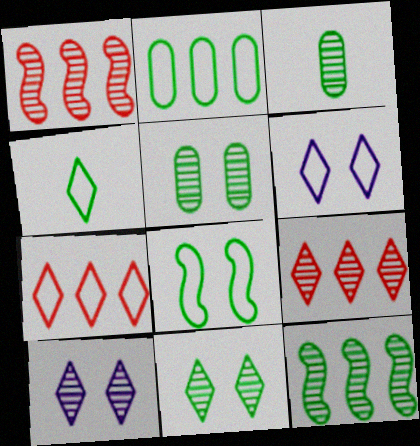[[1, 3, 10], 
[2, 4, 8], 
[3, 11, 12], 
[4, 6, 7]]